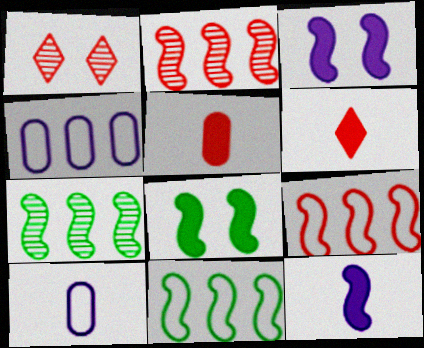[[1, 5, 9]]